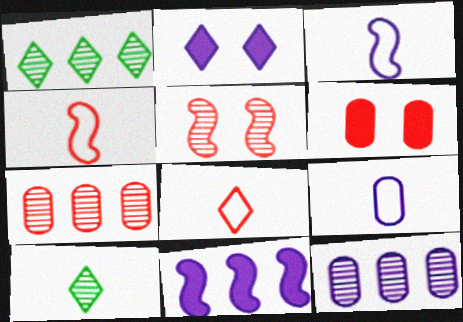[[1, 2, 8], 
[1, 3, 6], 
[2, 3, 12], 
[5, 10, 12]]